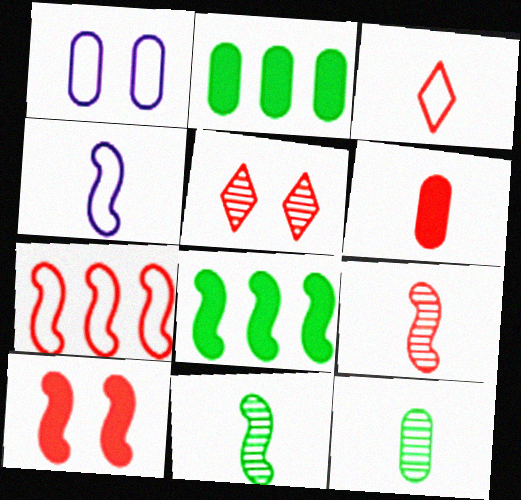[[2, 4, 5], 
[3, 6, 9], 
[5, 6, 7], 
[7, 9, 10]]